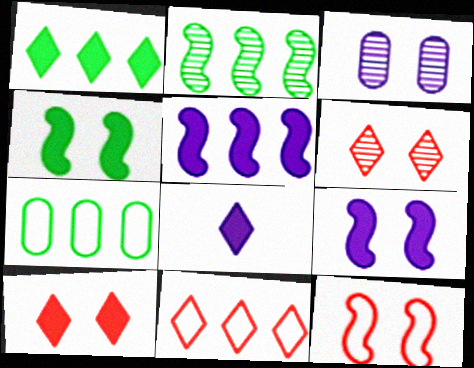[[1, 2, 7], 
[1, 8, 10]]